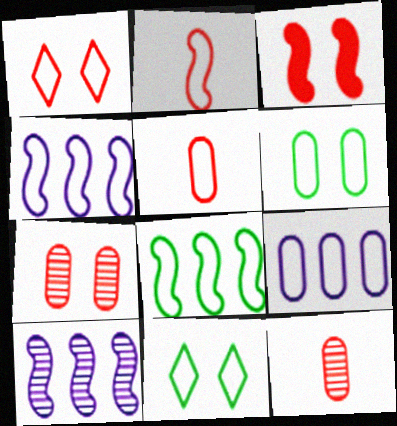[[1, 3, 7], 
[2, 9, 11], 
[4, 5, 11], 
[5, 6, 9]]